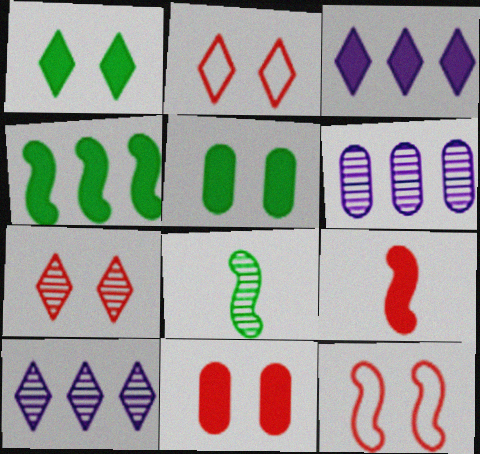[[3, 5, 9], 
[6, 7, 8], 
[7, 11, 12]]